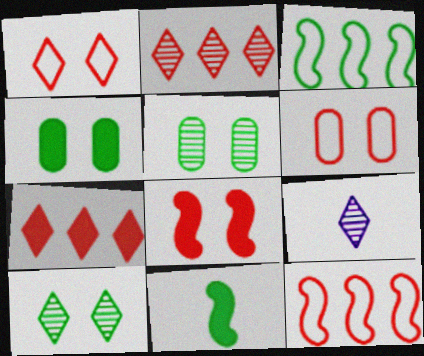[[2, 9, 10], 
[4, 9, 12]]